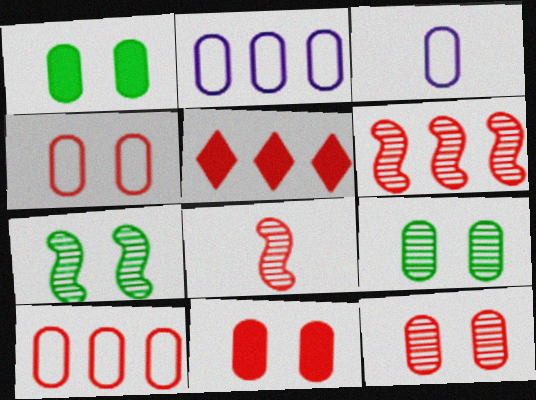[[3, 5, 7], 
[4, 5, 8], 
[4, 11, 12], 
[5, 6, 10]]